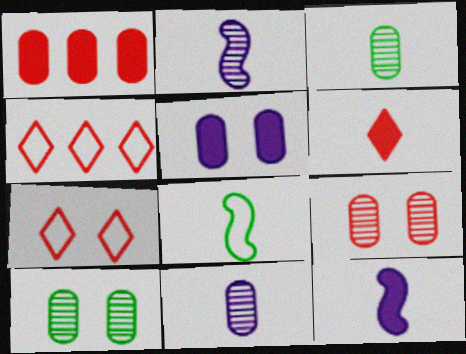[[4, 10, 12], 
[6, 8, 11]]